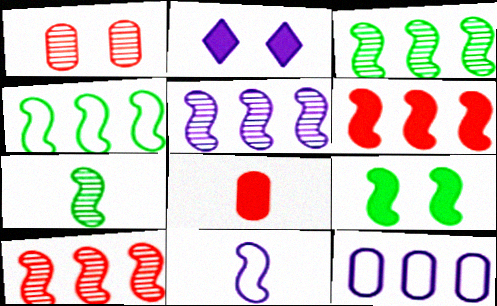[[3, 5, 10], 
[4, 5, 6], 
[4, 7, 9], 
[9, 10, 11]]